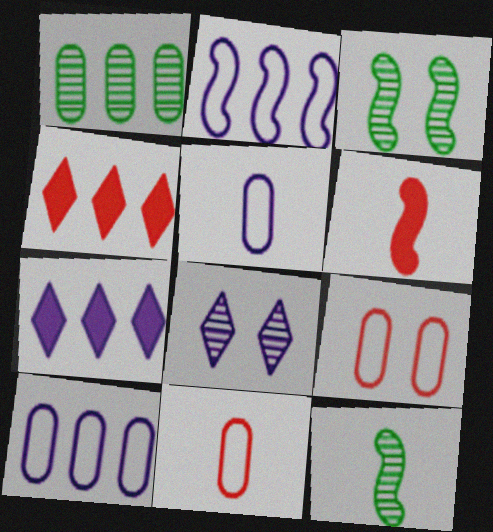[[1, 2, 4], 
[2, 3, 6], 
[3, 4, 5], 
[3, 7, 11], 
[7, 9, 12]]